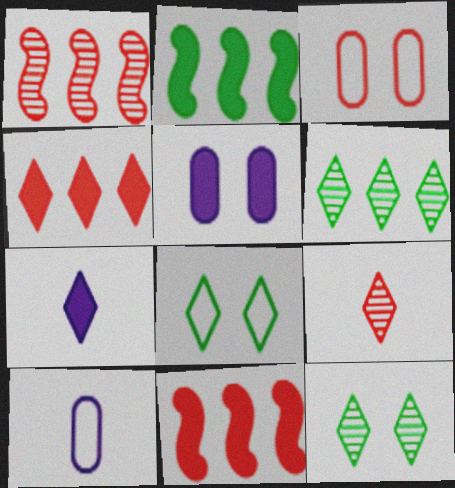[[3, 9, 11], 
[10, 11, 12]]